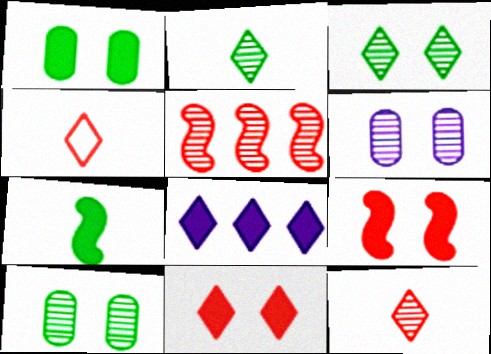[[2, 5, 6], 
[3, 4, 8]]